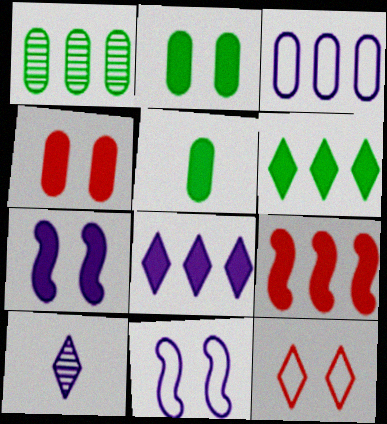[[3, 7, 10], 
[6, 10, 12]]